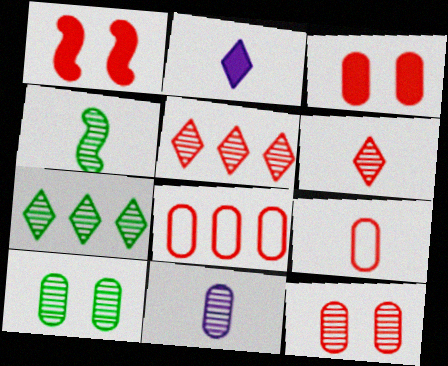[[1, 5, 9], 
[1, 6, 8], 
[2, 4, 9], 
[4, 6, 11], 
[4, 7, 10]]